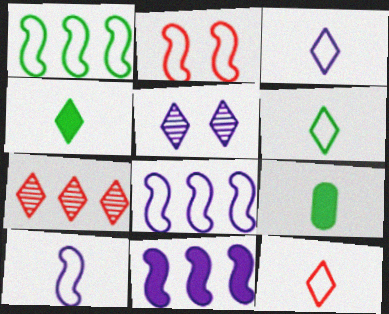[[1, 2, 10], 
[3, 6, 12]]